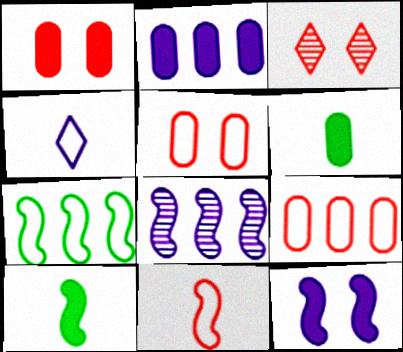[[1, 2, 6], 
[4, 5, 7]]